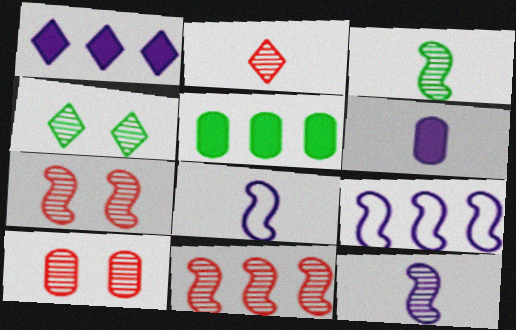[[2, 10, 11]]